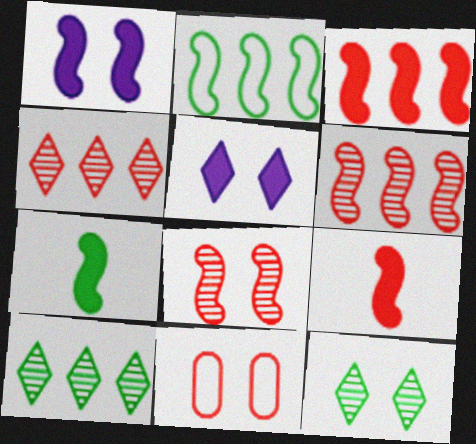[[1, 3, 7], 
[1, 11, 12], 
[4, 9, 11]]